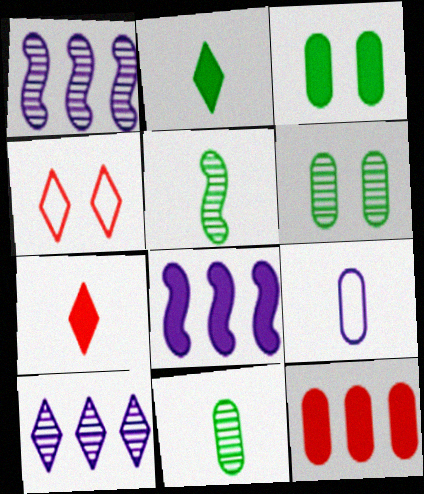[[2, 4, 10], 
[3, 7, 8], 
[4, 8, 11], 
[5, 7, 9], 
[6, 9, 12]]